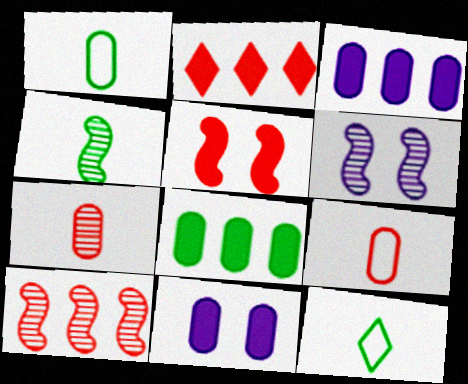[[1, 2, 6], 
[4, 6, 10], 
[10, 11, 12]]